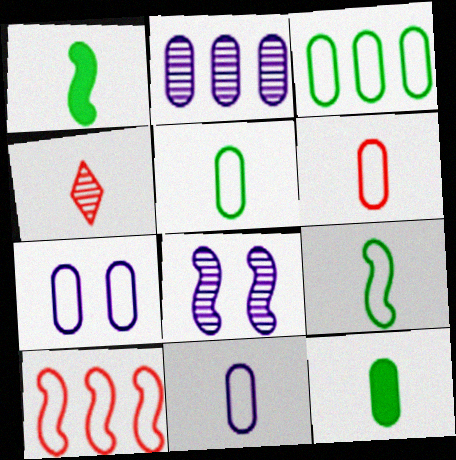[[1, 4, 11], 
[1, 8, 10], 
[3, 6, 7], 
[5, 6, 11]]